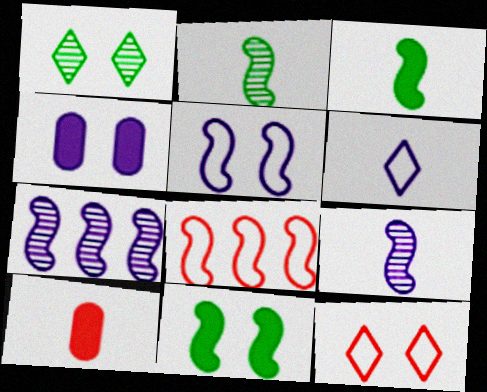[[2, 6, 10], 
[4, 6, 7], 
[8, 9, 11]]